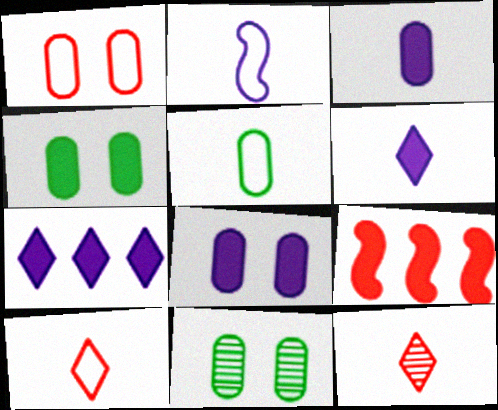[[1, 8, 11], 
[1, 9, 12], 
[2, 5, 10], 
[4, 6, 9]]